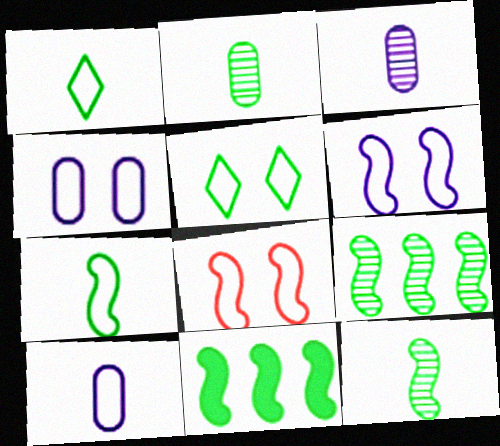[[2, 5, 11], 
[4, 5, 8]]